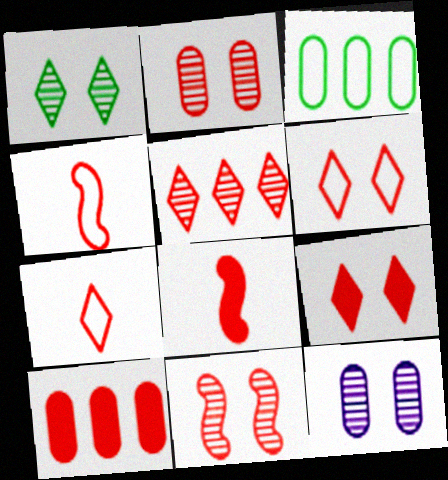[[1, 11, 12], 
[5, 7, 9], 
[7, 10, 11], 
[8, 9, 10]]